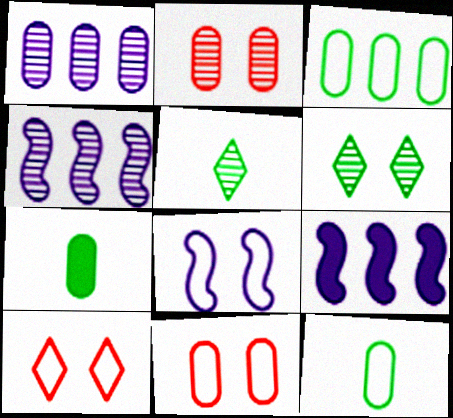[[1, 7, 11], 
[2, 4, 5], 
[4, 7, 10], 
[5, 9, 11]]